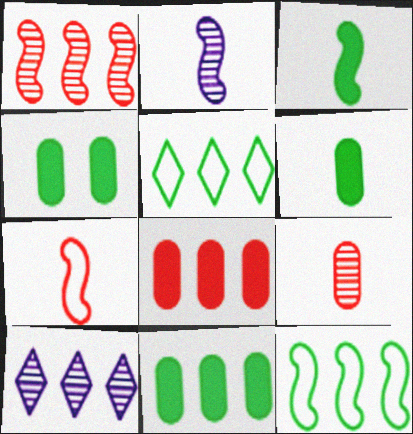[[2, 3, 7], 
[4, 6, 11], 
[4, 7, 10], 
[8, 10, 12]]